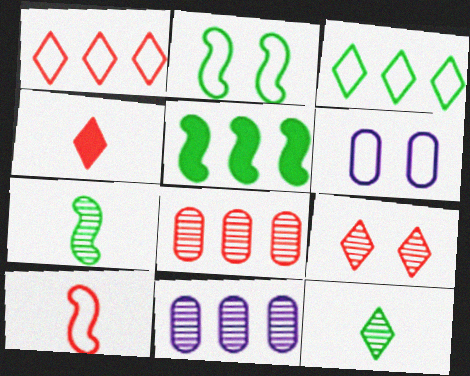[[1, 4, 9], 
[1, 5, 11], 
[2, 4, 11], 
[2, 5, 7], 
[3, 6, 10], 
[7, 9, 11]]